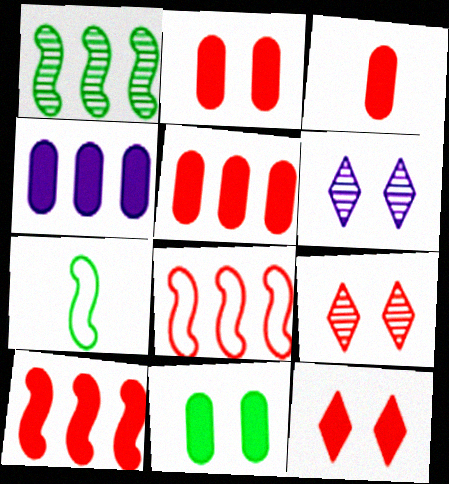[[2, 3, 5], 
[3, 4, 11], 
[3, 8, 9], 
[3, 10, 12], 
[4, 7, 9], 
[5, 6, 7]]